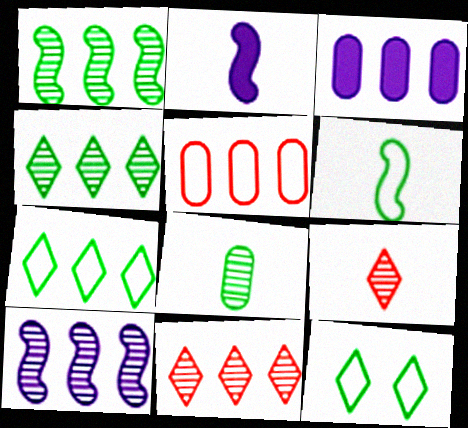[]